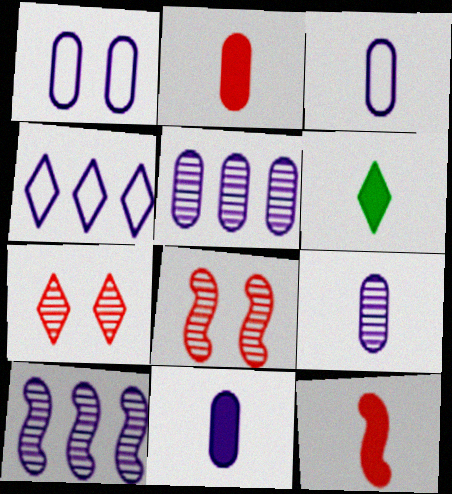[[1, 5, 11], 
[3, 9, 11], 
[4, 6, 7], 
[6, 11, 12]]